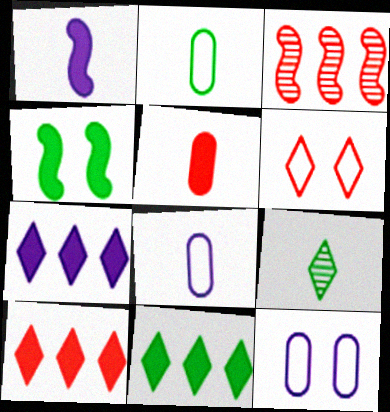[[3, 5, 6], 
[4, 5, 7], 
[6, 7, 9], 
[7, 10, 11]]